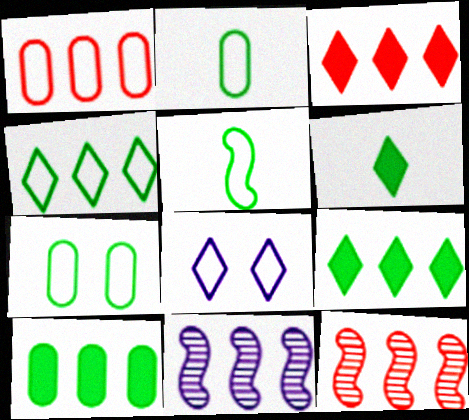[[1, 3, 12], 
[1, 5, 8], 
[1, 9, 11], 
[4, 5, 7]]